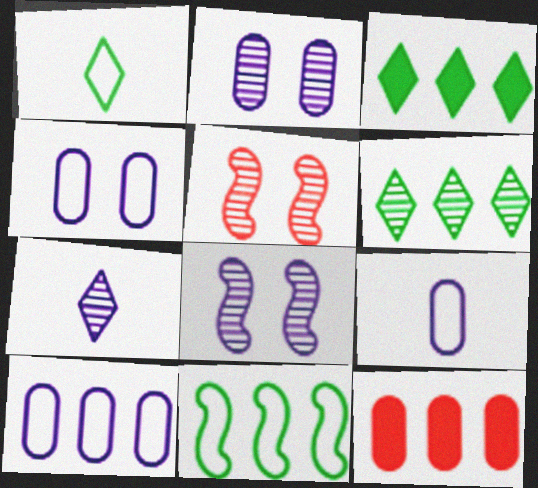[[1, 8, 12], 
[3, 5, 9], 
[4, 9, 10]]